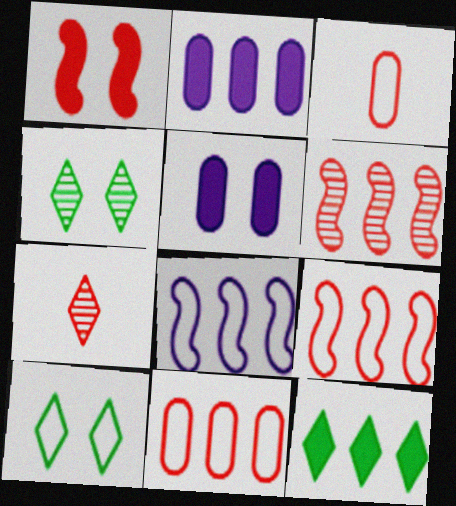[[1, 7, 11], 
[3, 8, 10]]